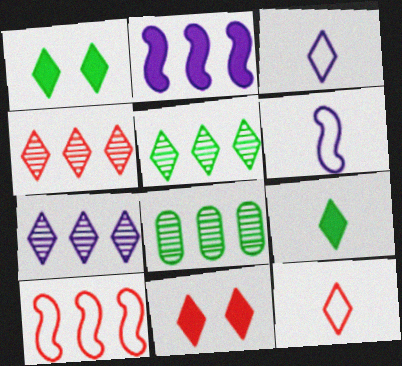[[1, 3, 4], 
[1, 7, 12], 
[3, 5, 11], 
[4, 5, 7], 
[4, 11, 12], 
[6, 8, 11]]